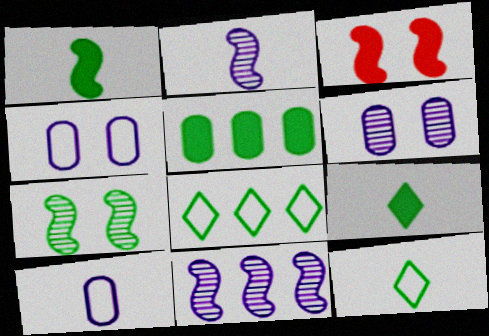[[5, 7, 12]]